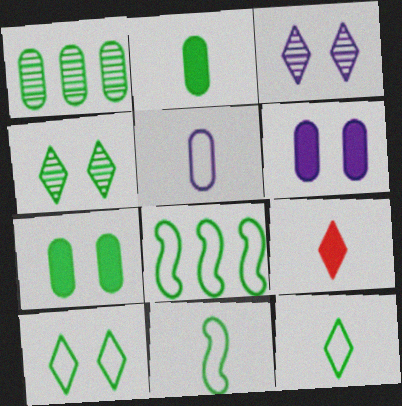[[2, 4, 8]]